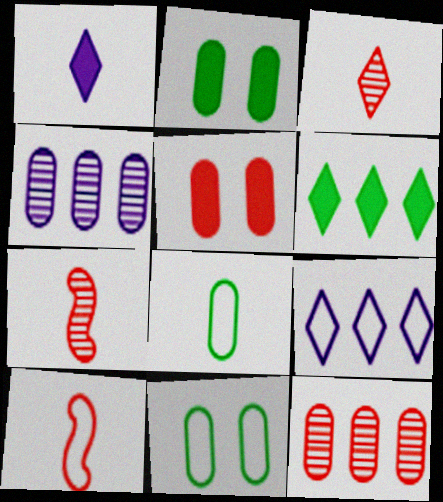[[1, 7, 8], 
[2, 7, 9], 
[4, 5, 8], 
[9, 10, 11]]